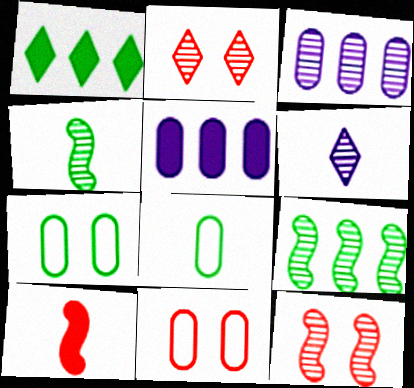[[1, 4, 7], 
[2, 3, 4], 
[6, 8, 10]]